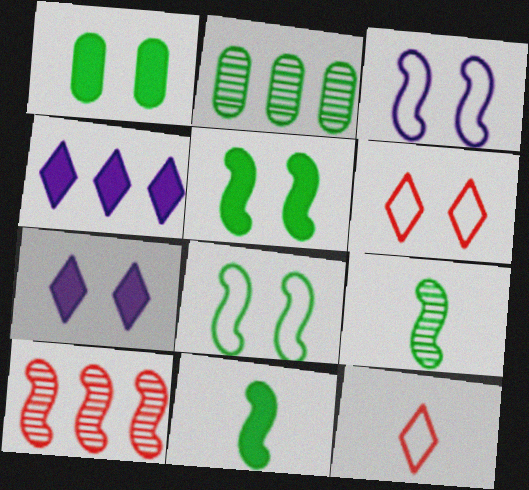[[3, 10, 11]]